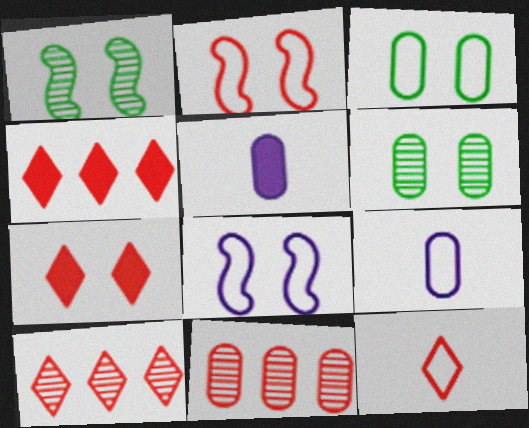[[1, 4, 9], 
[3, 5, 11], 
[6, 7, 8], 
[7, 10, 12]]